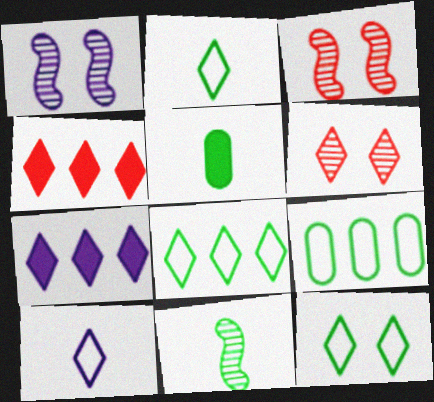[[2, 5, 11], 
[2, 6, 7], 
[2, 8, 12]]